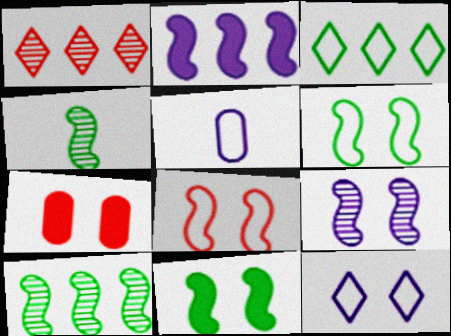[[1, 5, 11], 
[2, 4, 8], 
[3, 5, 8], 
[8, 9, 11]]